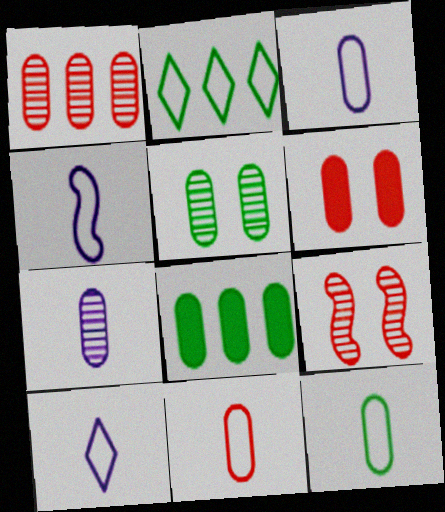[[1, 5, 7], 
[1, 6, 11], 
[3, 4, 10], 
[3, 11, 12], 
[5, 8, 12], 
[8, 9, 10]]